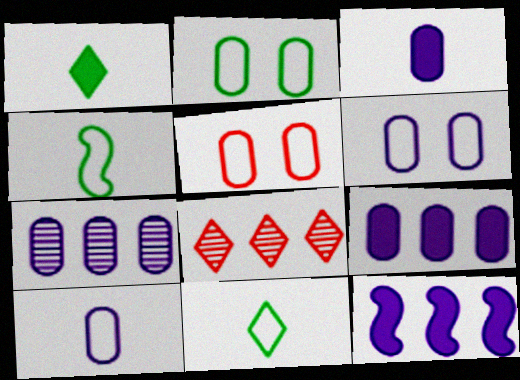[[2, 5, 6], 
[3, 6, 7]]